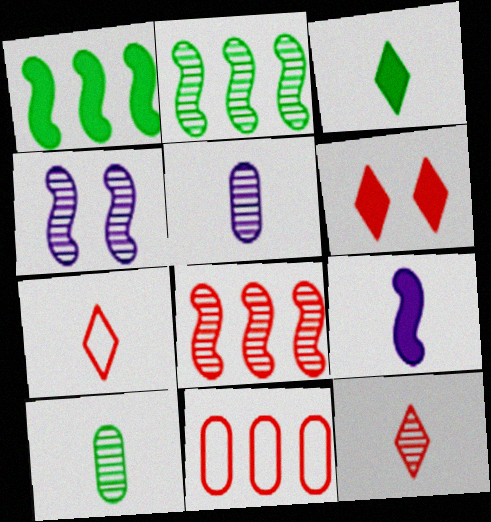[[3, 4, 11], 
[7, 9, 10]]